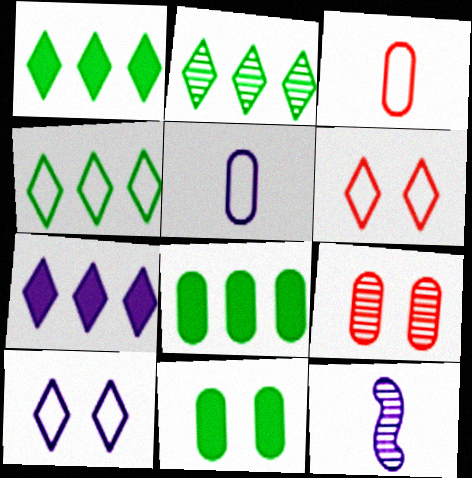[[1, 2, 4], 
[2, 9, 12], 
[5, 8, 9], 
[6, 8, 12]]